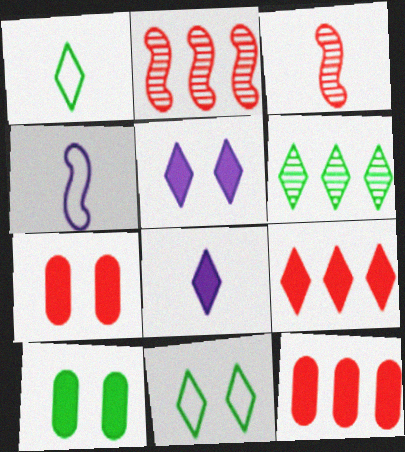[[4, 6, 7]]